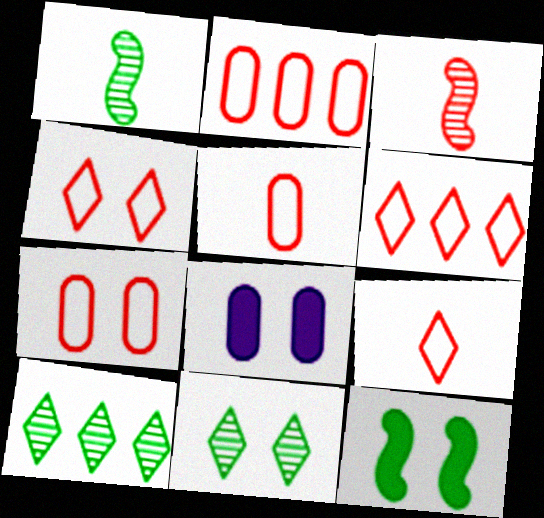[[1, 6, 8], 
[2, 5, 7], 
[4, 6, 9]]